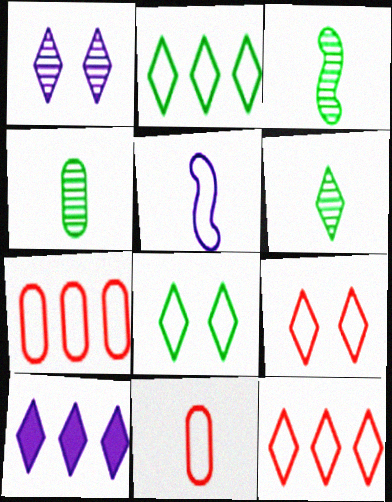[[3, 4, 6], 
[5, 7, 8], 
[6, 9, 10]]